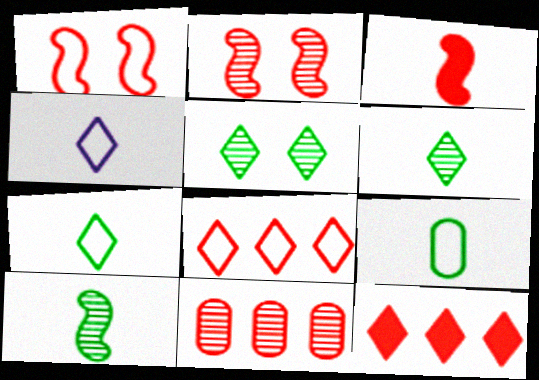[[4, 5, 12]]